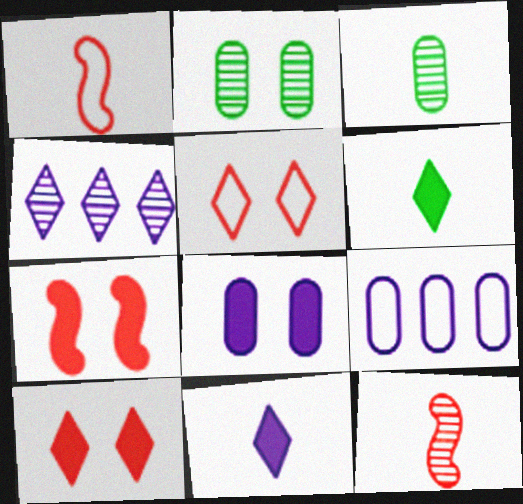[[1, 3, 11], 
[2, 4, 12], 
[4, 5, 6]]